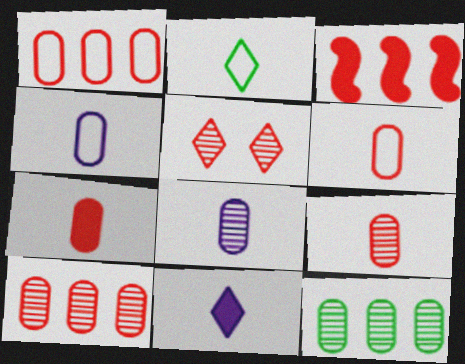[[3, 5, 6], 
[6, 7, 9]]